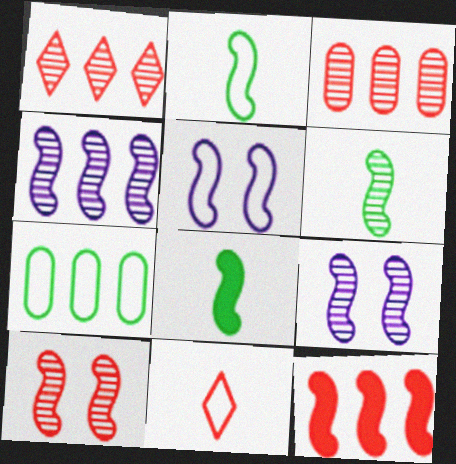[[2, 6, 8], 
[2, 9, 12], 
[4, 6, 10], 
[5, 6, 12], 
[5, 7, 11]]